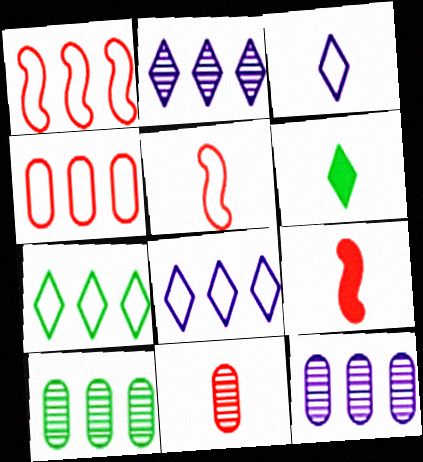[]